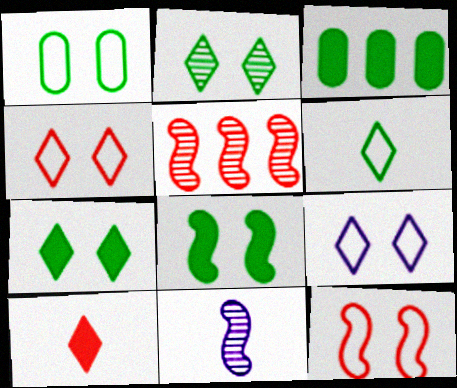[[1, 2, 8], 
[1, 9, 12], 
[3, 4, 11]]